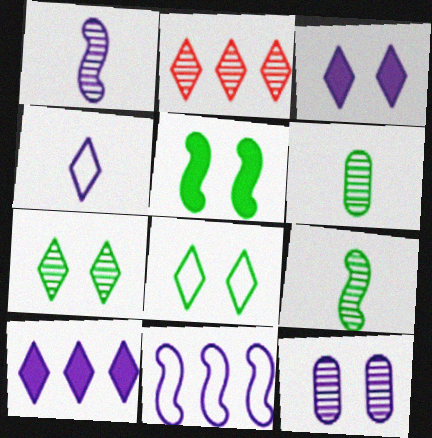[[2, 9, 12]]